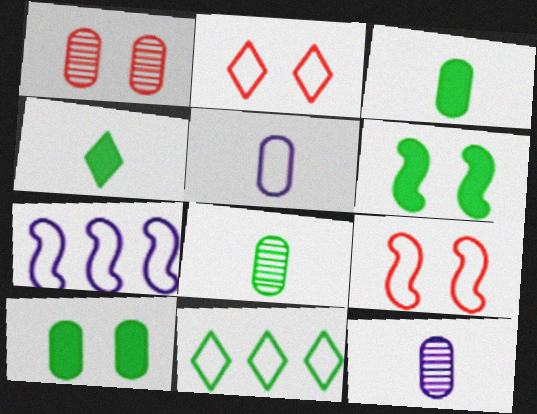[[1, 4, 7], 
[5, 9, 11], 
[6, 8, 11]]